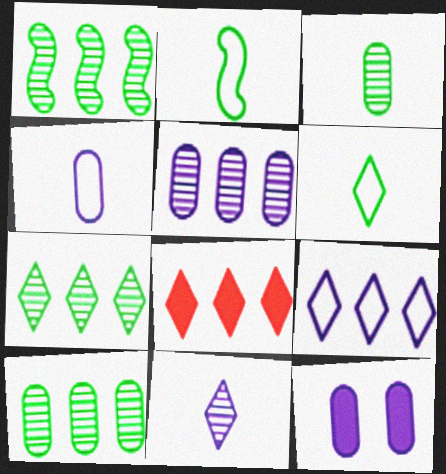[[1, 7, 10], 
[4, 5, 12], 
[7, 8, 9]]